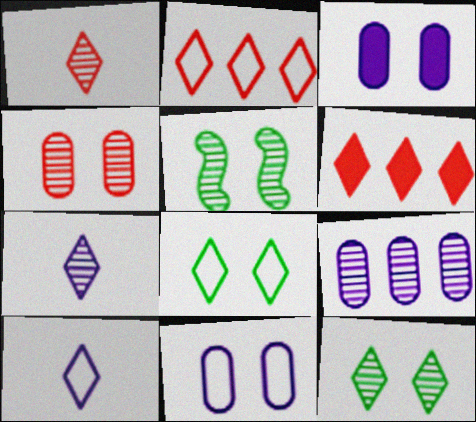[[1, 5, 9], 
[2, 8, 10], 
[6, 7, 8], 
[6, 10, 12]]